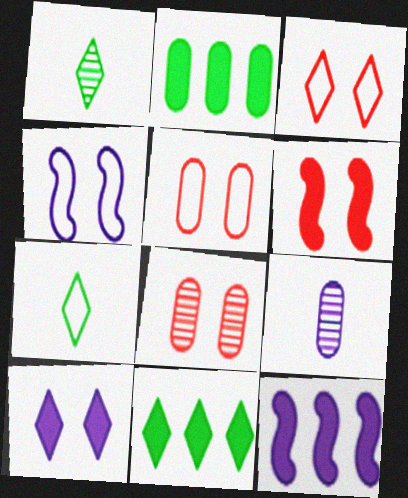[[1, 5, 12], 
[2, 5, 9], 
[3, 6, 8], 
[7, 8, 12]]